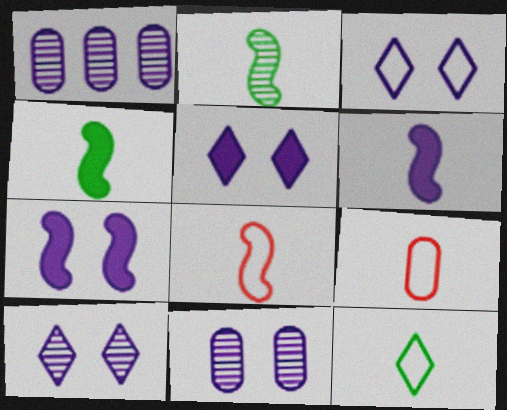[[1, 3, 6], 
[2, 6, 8], 
[3, 5, 10], 
[3, 7, 11]]